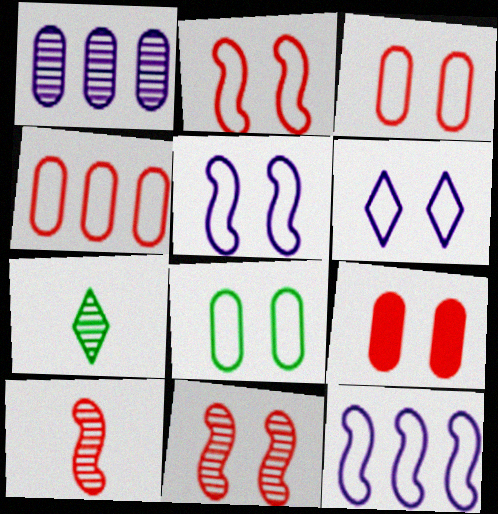[[1, 7, 11], 
[2, 6, 8], 
[7, 9, 12]]